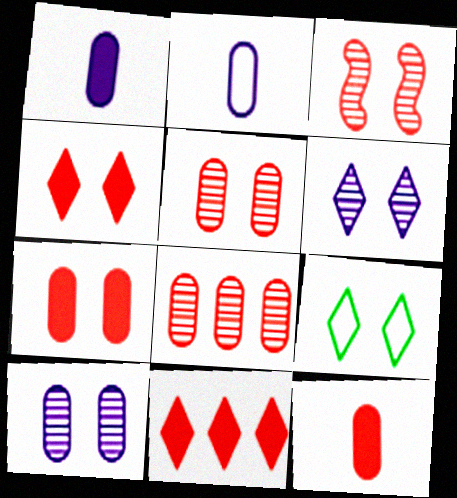[[4, 6, 9]]